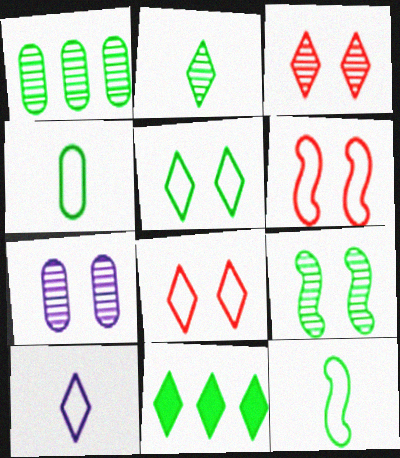[[1, 2, 9], 
[2, 5, 11], 
[3, 7, 9], 
[3, 10, 11], 
[4, 9, 11]]